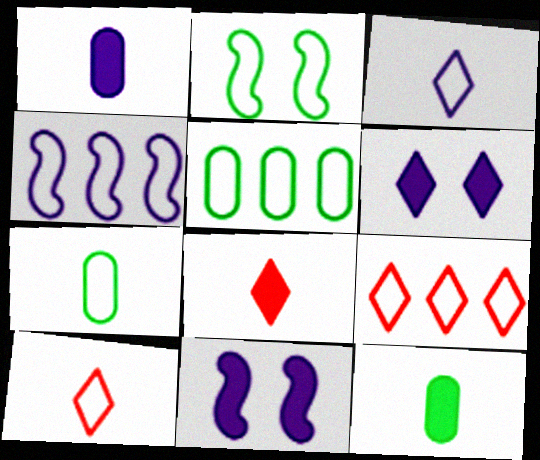[[4, 5, 9]]